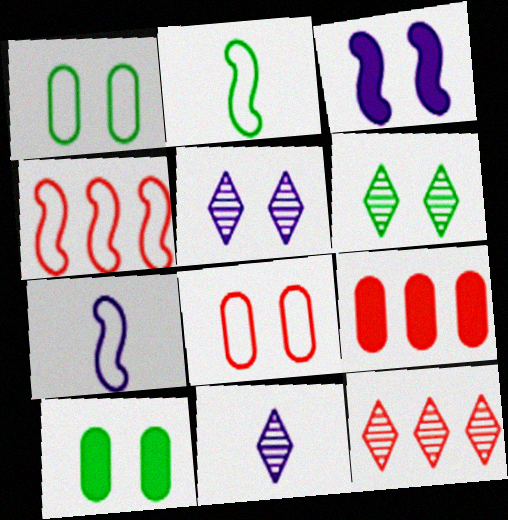[[2, 5, 9], 
[3, 6, 8], 
[4, 9, 12], 
[4, 10, 11], 
[6, 7, 9], 
[6, 11, 12], 
[7, 10, 12]]